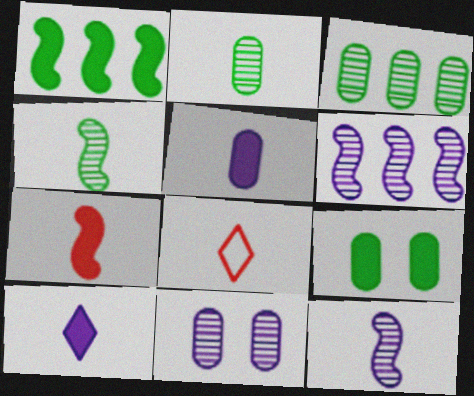[[1, 8, 11], 
[4, 5, 8], 
[6, 8, 9]]